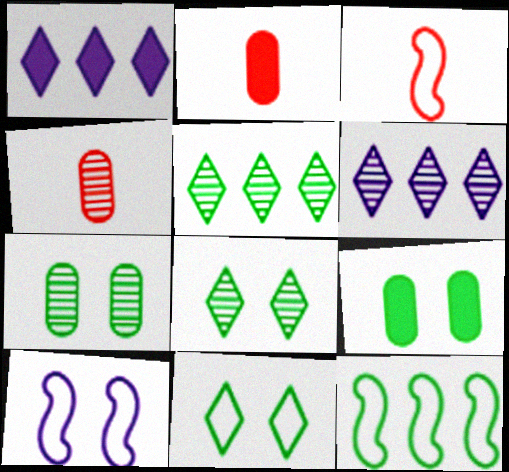[[1, 3, 7], 
[2, 5, 10], 
[3, 6, 9], 
[3, 10, 12]]